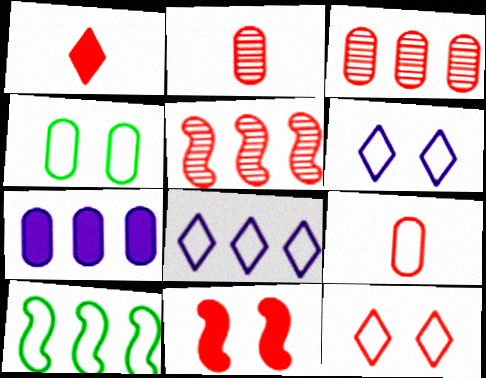[[2, 4, 7], 
[6, 9, 10]]